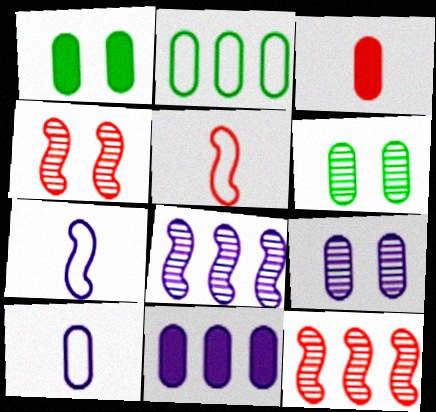[[1, 3, 11], 
[2, 3, 9], 
[9, 10, 11]]